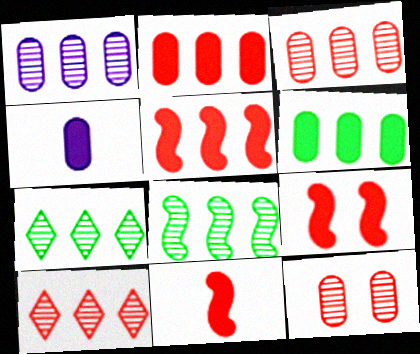[[1, 8, 10], 
[5, 9, 11]]